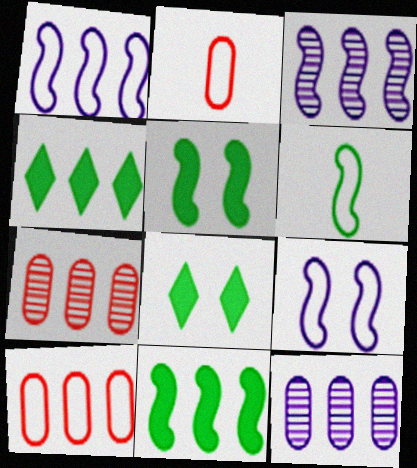[[1, 4, 7], 
[2, 3, 8], 
[3, 4, 10]]